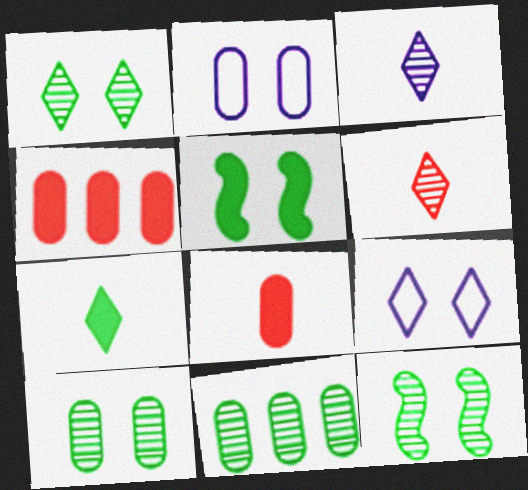[[1, 10, 12], 
[2, 8, 11]]